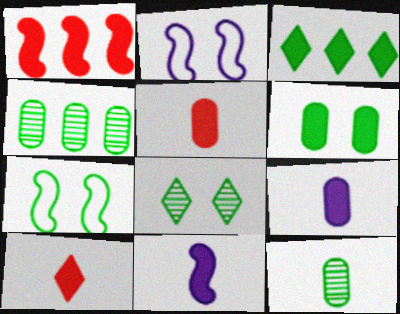[[2, 4, 10], 
[3, 7, 12], 
[6, 7, 8]]